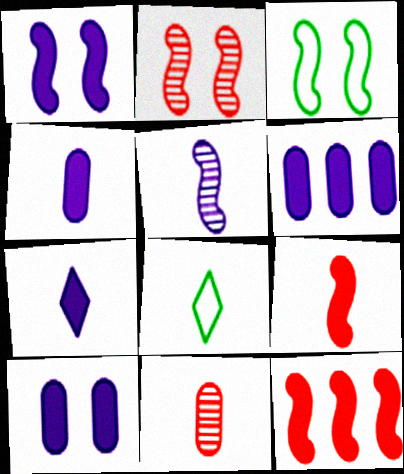[[1, 2, 3], 
[1, 6, 7], 
[2, 6, 8], 
[3, 5, 12], 
[4, 6, 10]]